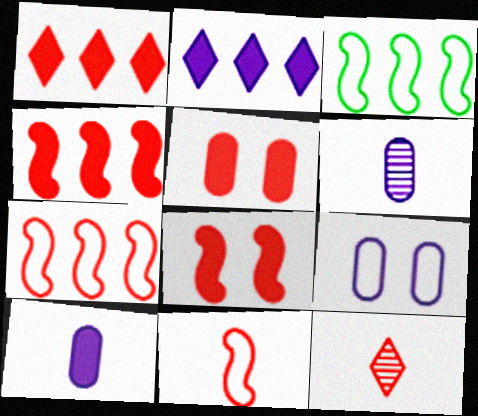[[5, 7, 12]]